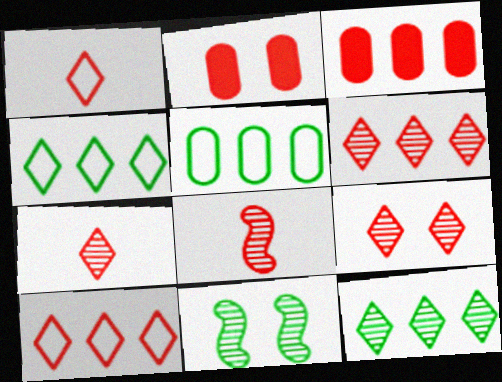[[2, 8, 10], 
[6, 7, 9]]